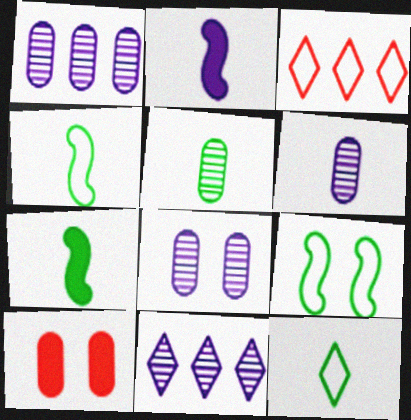[[1, 6, 8], 
[3, 7, 8], 
[4, 10, 11], 
[5, 7, 12]]